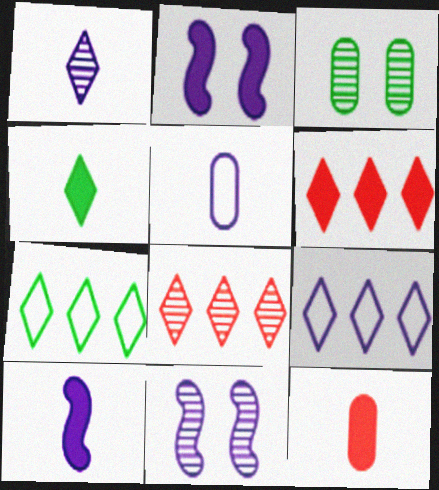[[1, 5, 10], 
[4, 10, 12], 
[7, 11, 12]]